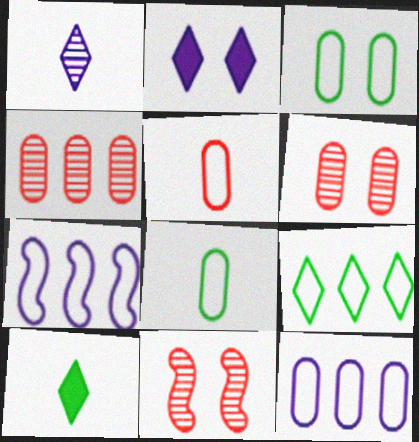[[2, 3, 11], 
[3, 5, 12], 
[6, 7, 10], 
[10, 11, 12]]